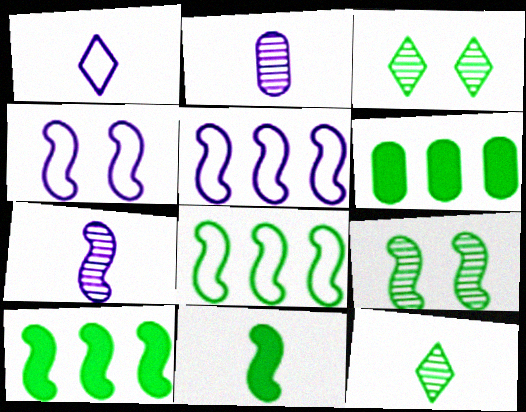[[8, 9, 11]]